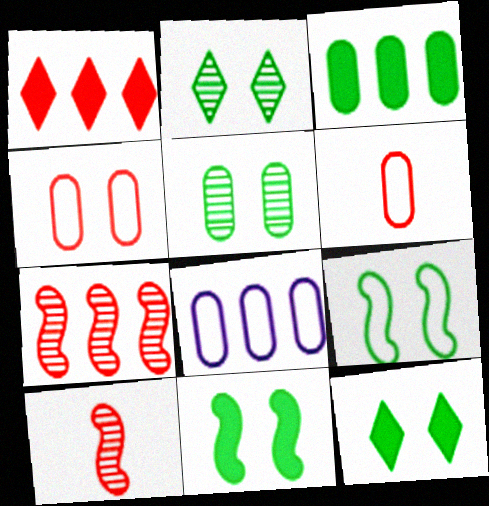[[1, 4, 10], 
[5, 9, 12], 
[8, 10, 12]]